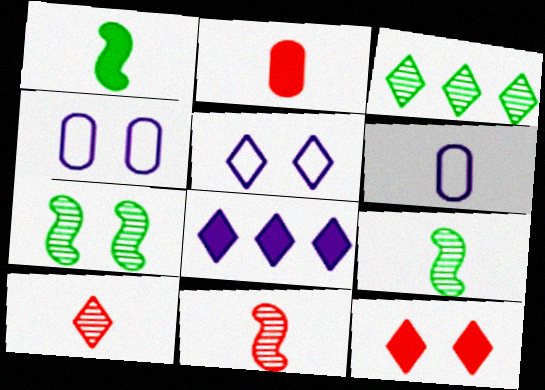[[1, 6, 10], 
[4, 7, 12]]